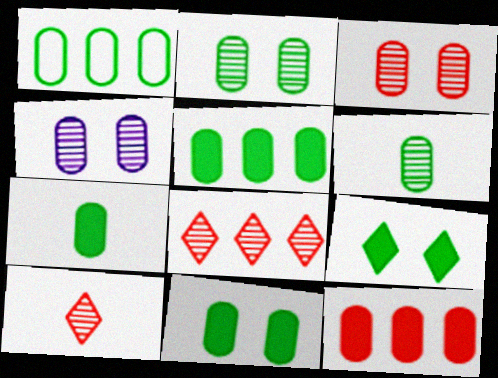[[1, 2, 7], 
[1, 6, 11], 
[2, 3, 4], 
[5, 7, 11]]